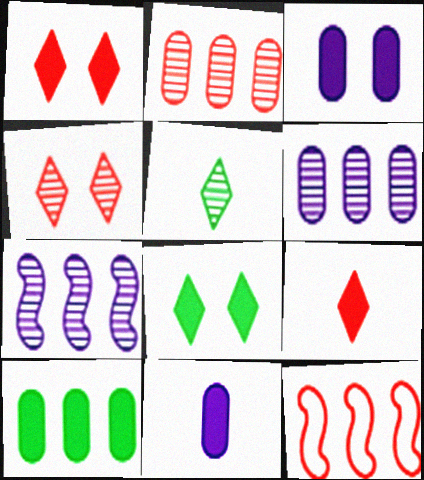[[3, 5, 12]]